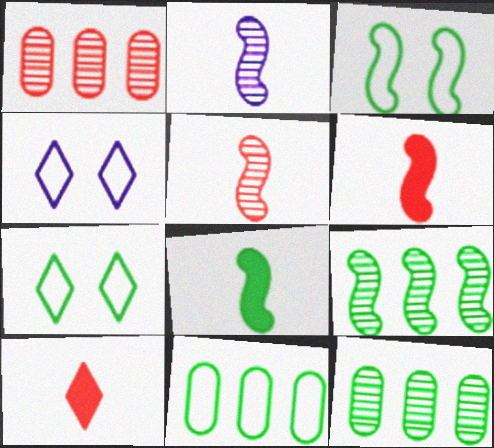[[1, 4, 8], 
[3, 8, 9], 
[4, 6, 12], 
[7, 8, 12]]